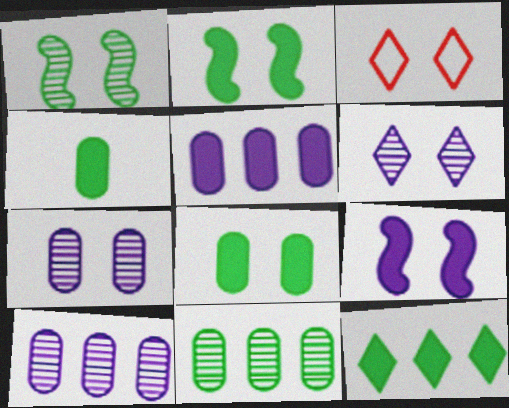[[2, 3, 7], 
[2, 4, 12]]